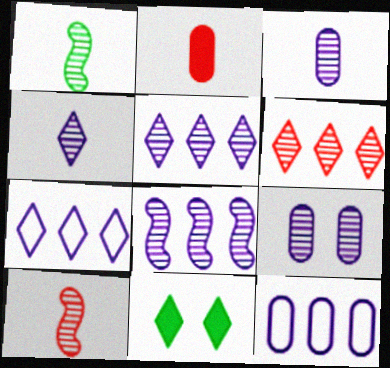[[1, 6, 9], 
[4, 8, 9], 
[10, 11, 12]]